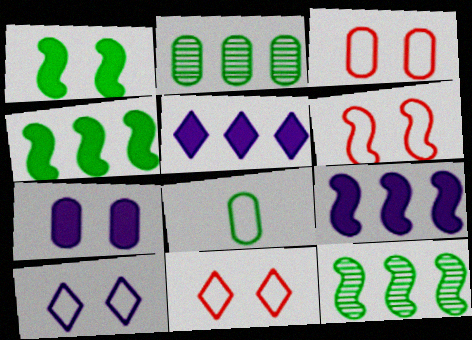[[3, 6, 11]]